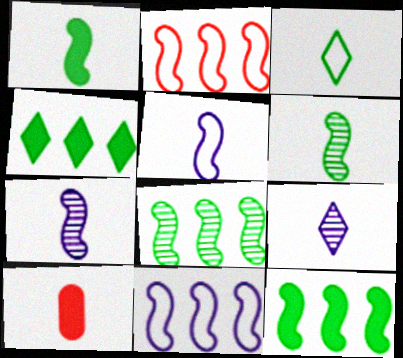[[3, 7, 10]]